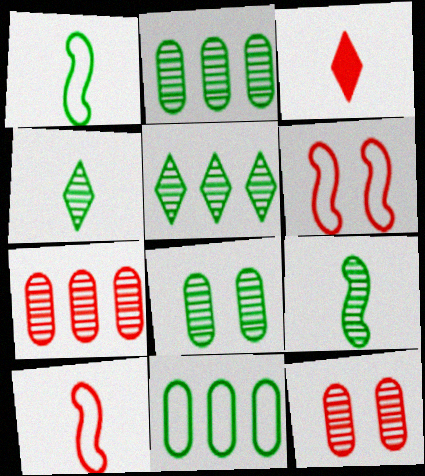[[3, 6, 7], 
[5, 8, 9]]